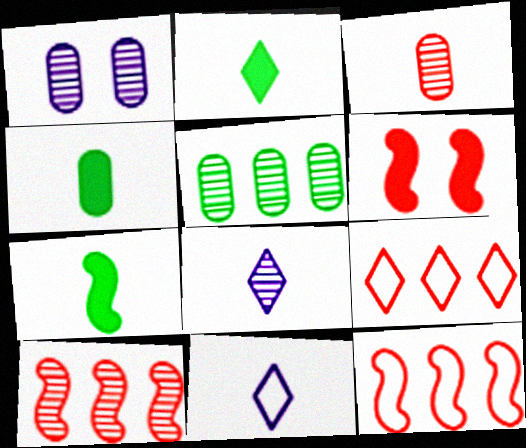[[1, 2, 12], 
[1, 3, 5], 
[1, 7, 9], 
[2, 4, 7], 
[3, 6, 9], 
[3, 7, 11], 
[5, 6, 11]]